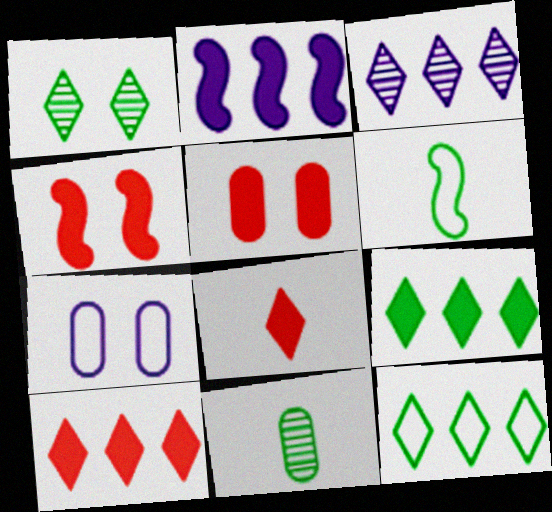[[1, 4, 7], 
[3, 5, 6], 
[3, 10, 12]]